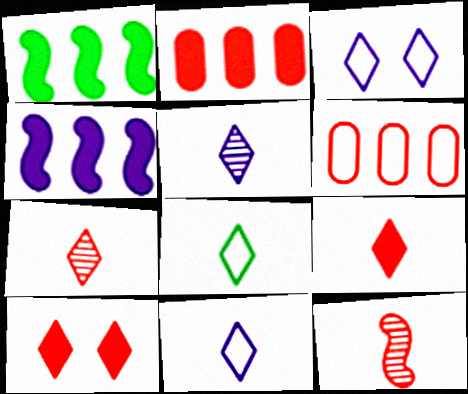[[5, 8, 9], 
[6, 10, 12]]